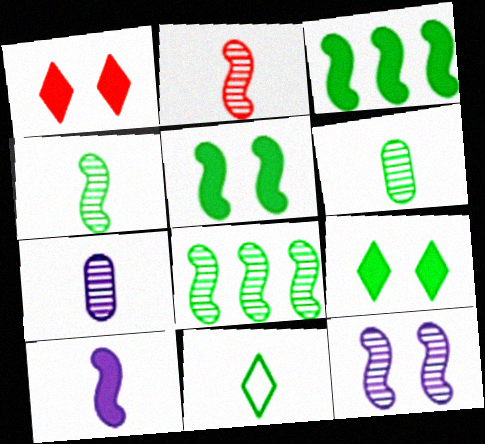[[2, 8, 12]]